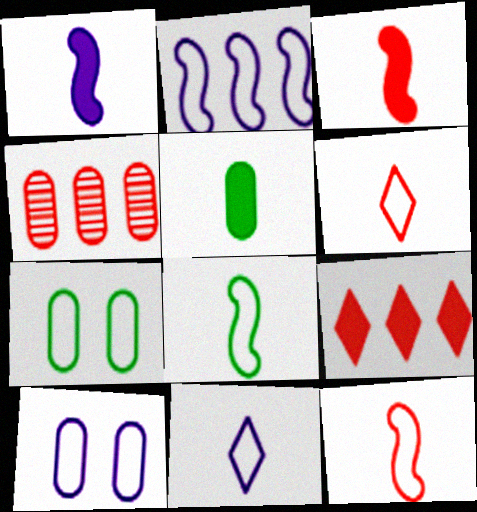[[2, 6, 7], 
[2, 10, 11], 
[4, 5, 10]]